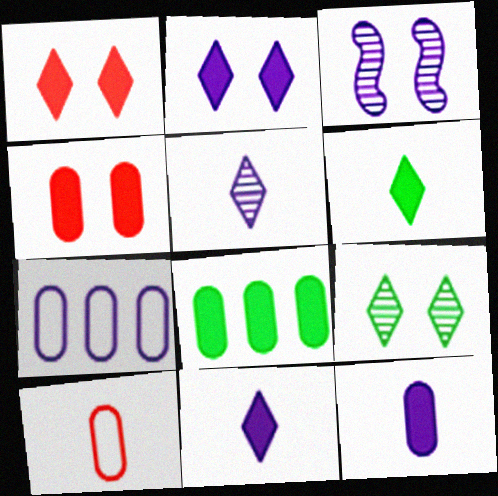[[3, 7, 11], 
[4, 8, 12]]